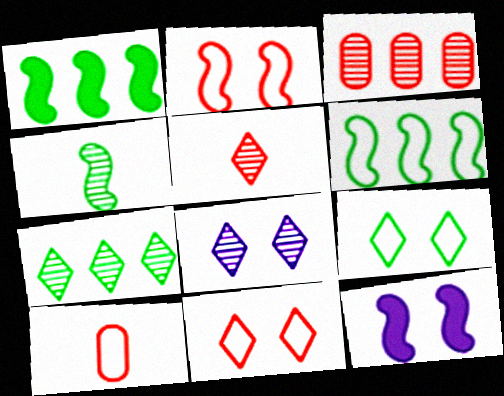[[1, 8, 10], 
[3, 4, 8], 
[5, 7, 8], 
[7, 10, 12]]